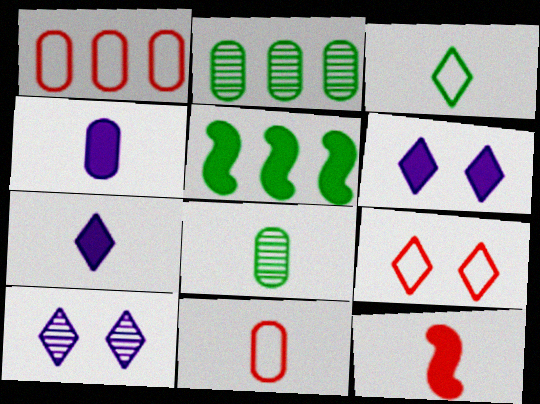[[4, 8, 11], 
[5, 10, 11]]